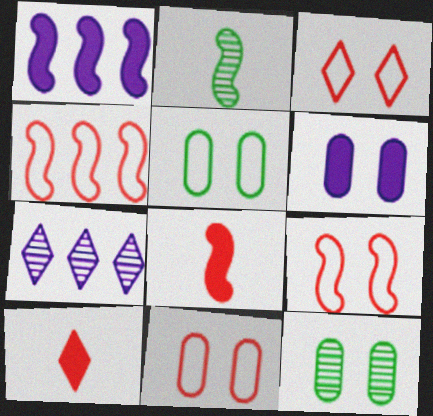[[1, 2, 9], 
[3, 9, 11], 
[5, 7, 8], 
[6, 11, 12]]